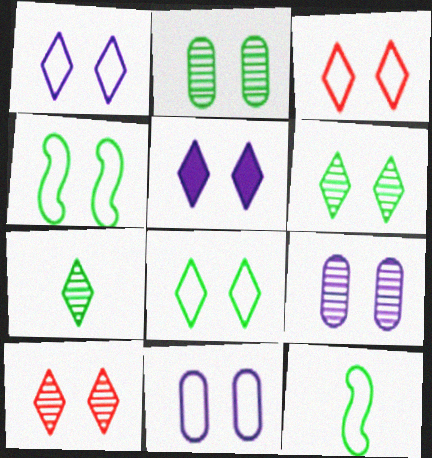[[1, 3, 8], 
[3, 4, 11], 
[3, 5, 6], 
[5, 8, 10]]